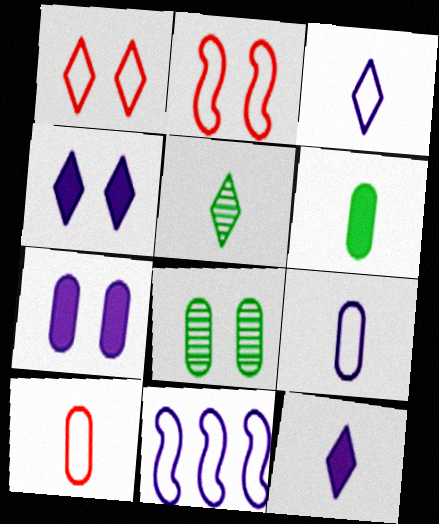[[2, 4, 8]]